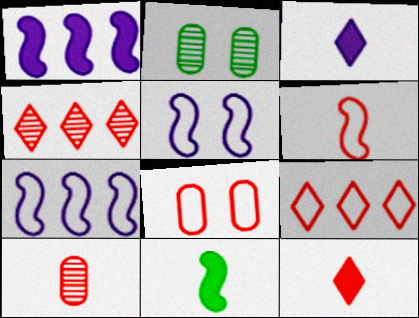[[2, 7, 12], 
[6, 8, 9], 
[6, 10, 12]]